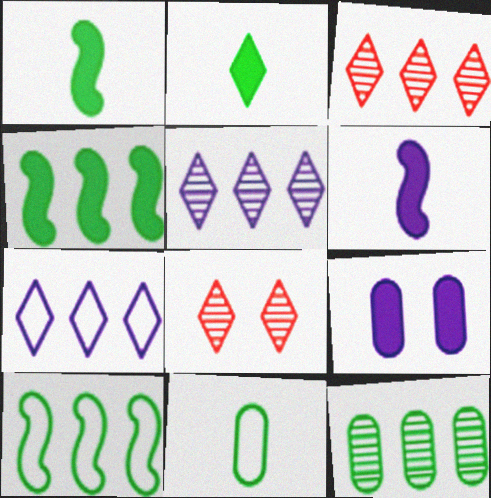[[2, 7, 8]]